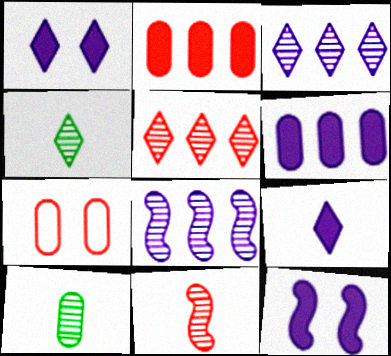[[6, 7, 10], 
[6, 9, 12]]